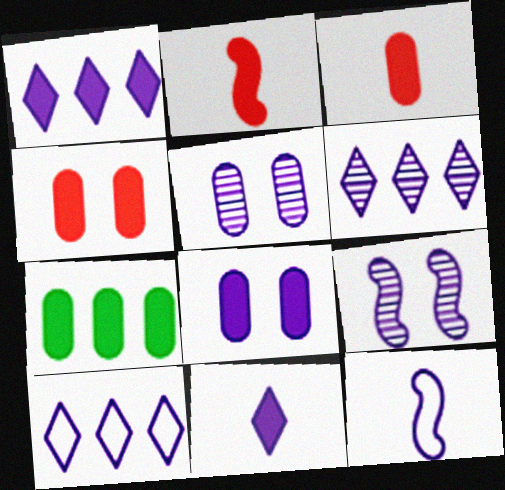[[1, 5, 12], 
[1, 6, 10], 
[3, 7, 8], 
[6, 8, 12]]